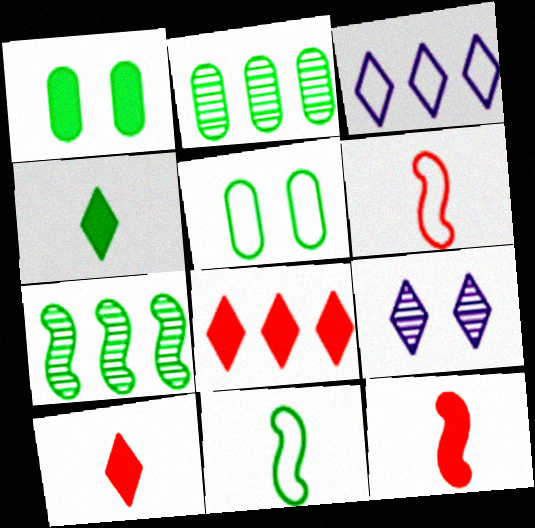[[3, 5, 6], 
[4, 5, 7]]